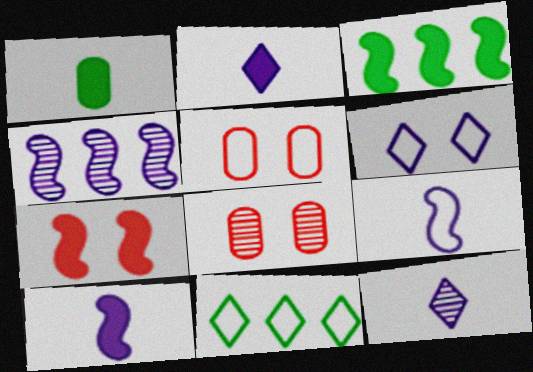[[3, 5, 12], 
[3, 7, 10], 
[5, 9, 11], 
[8, 10, 11]]